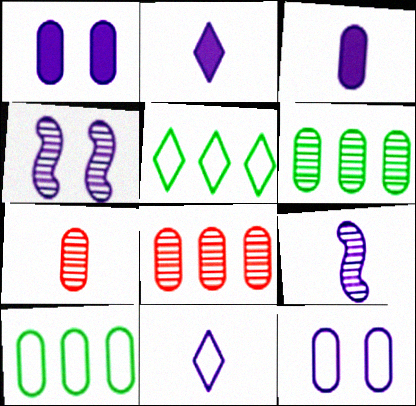[[1, 7, 10], 
[3, 9, 11]]